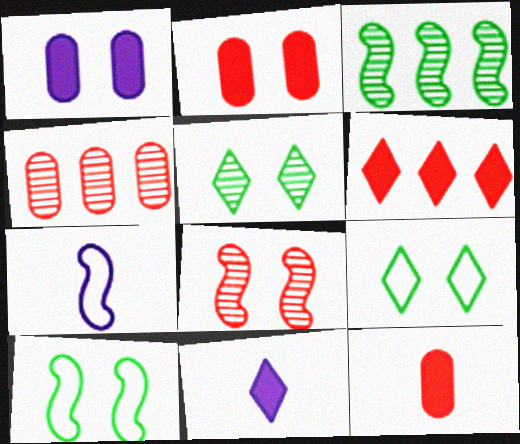[[1, 8, 9], 
[4, 10, 11]]